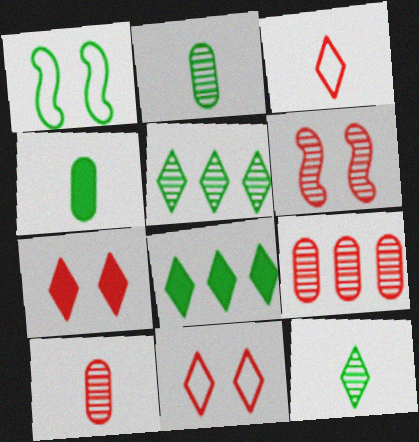[[1, 2, 8], 
[1, 4, 5]]